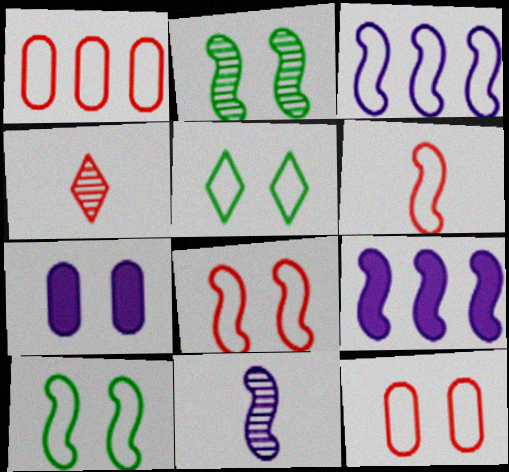[[2, 6, 9], 
[3, 6, 10]]